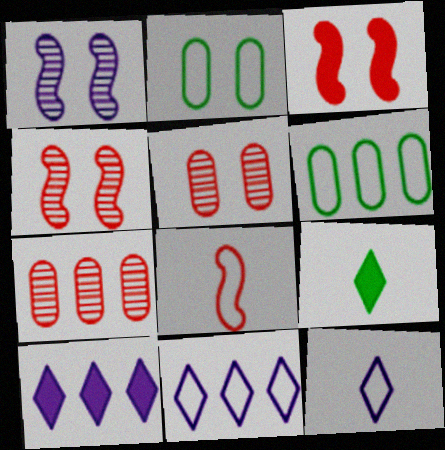[[2, 8, 11]]